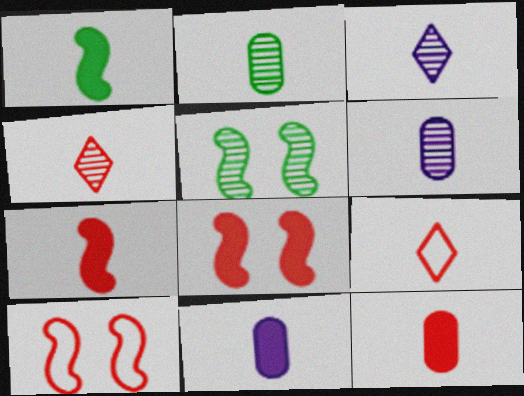[[1, 6, 9]]